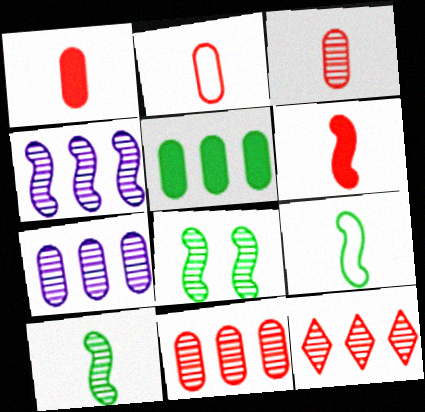[[1, 2, 3]]